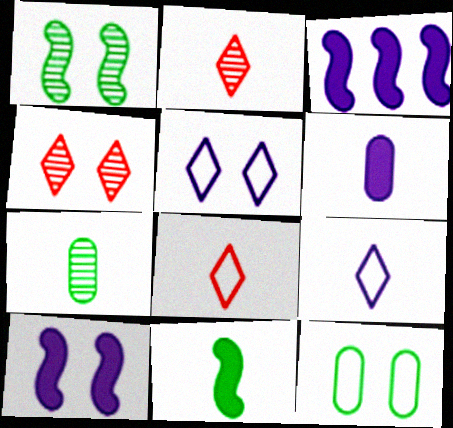[[2, 3, 12], 
[4, 10, 12]]